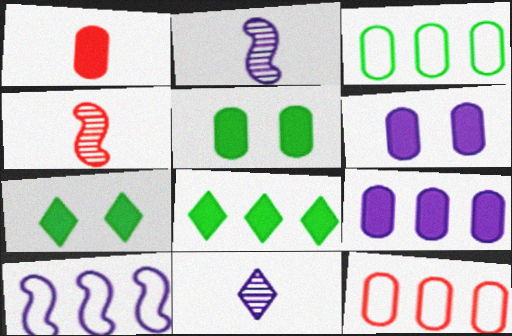[[1, 5, 9], 
[2, 7, 12], 
[6, 10, 11]]